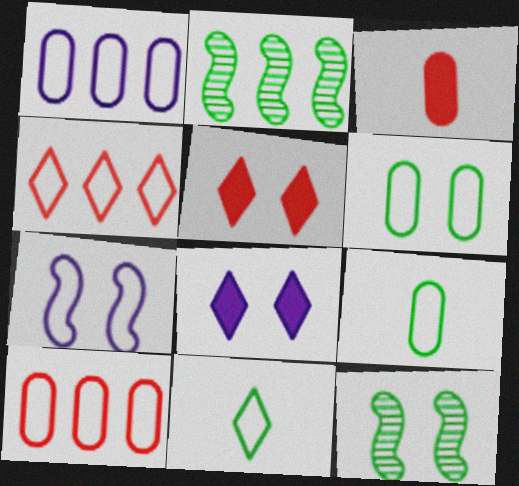[[4, 7, 9], 
[7, 10, 11]]